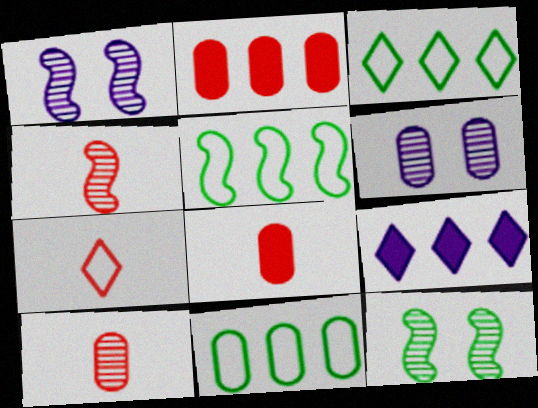[[1, 3, 8], 
[3, 5, 11], 
[4, 7, 8], 
[6, 8, 11]]